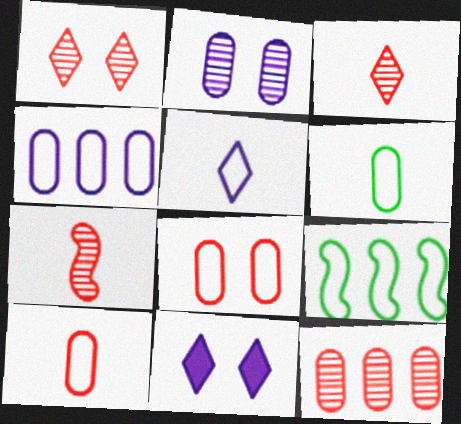[[1, 7, 12], 
[4, 6, 8], 
[5, 8, 9]]